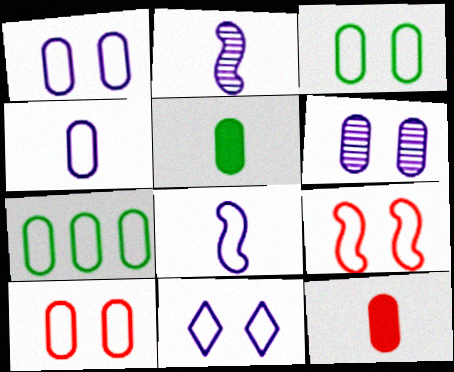[[1, 3, 10], 
[3, 9, 11], 
[4, 7, 10], 
[6, 7, 12]]